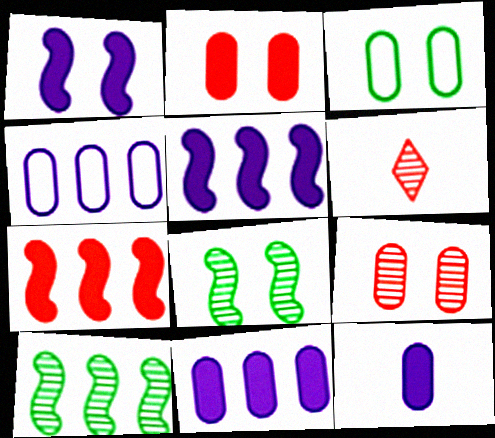[[3, 5, 6]]